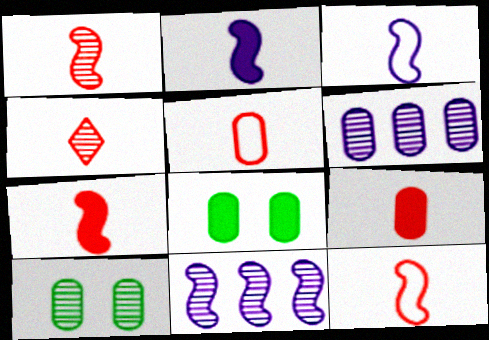[[1, 7, 12], 
[4, 5, 7], 
[4, 9, 12], 
[4, 10, 11], 
[5, 6, 8]]